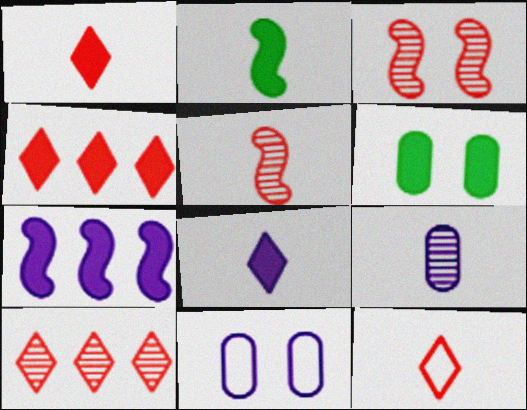[[1, 6, 7], 
[2, 9, 12], 
[2, 10, 11]]